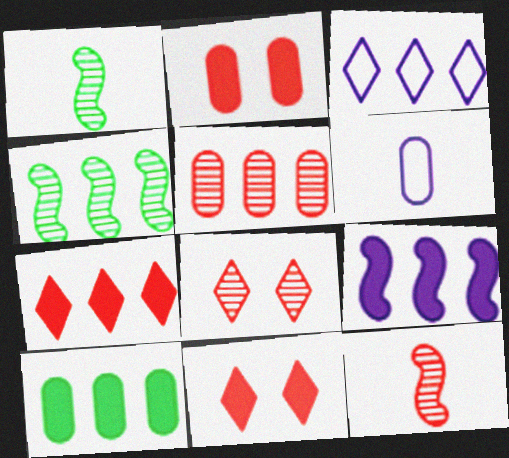[[1, 2, 3], 
[4, 6, 11], 
[5, 8, 12], 
[7, 9, 10]]